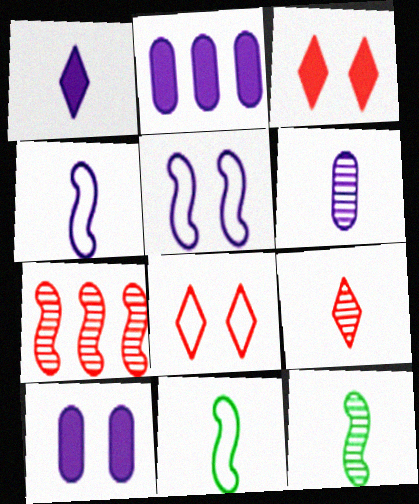[[1, 4, 6], 
[2, 8, 12], 
[6, 9, 12]]